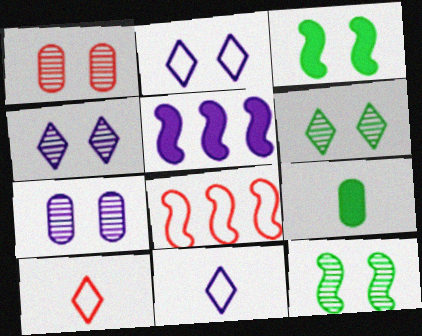[[1, 2, 3], 
[1, 4, 12], 
[4, 8, 9], 
[5, 7, 11]]